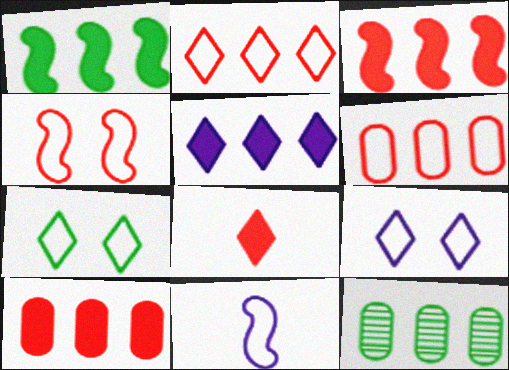[[1, 5, 10], 
[6, 7, 11]]